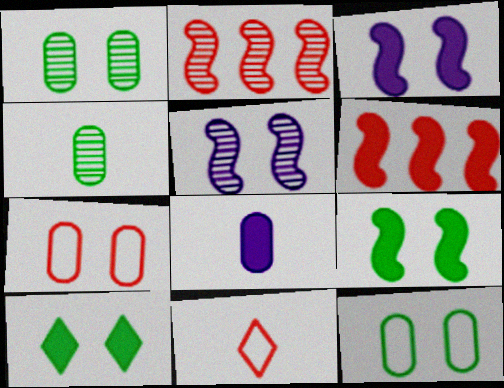[[5, 7, 10], 
[6, 8, 10]]